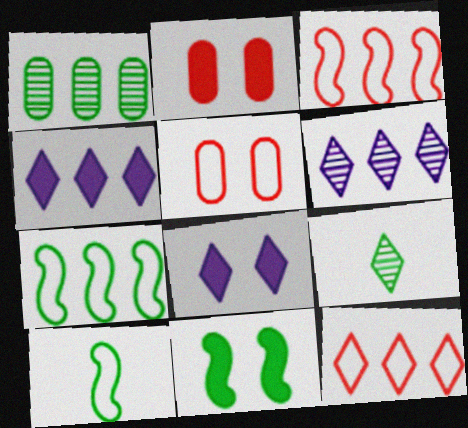[[1, 3, 4], 
[2, 6, 10], 
[2, 8, 11], 
[8, 9, 12]]